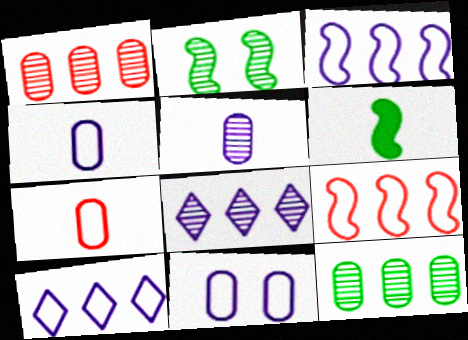[]